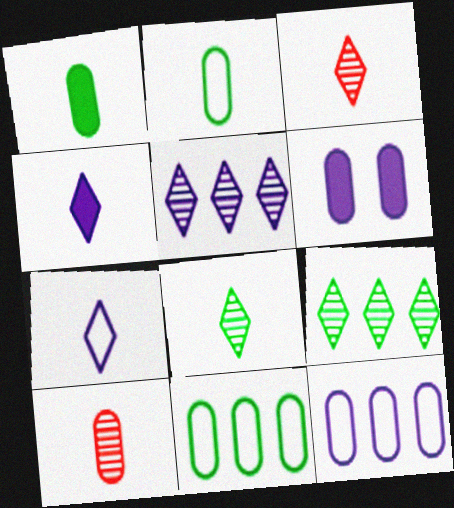[[6, 10, 11]]